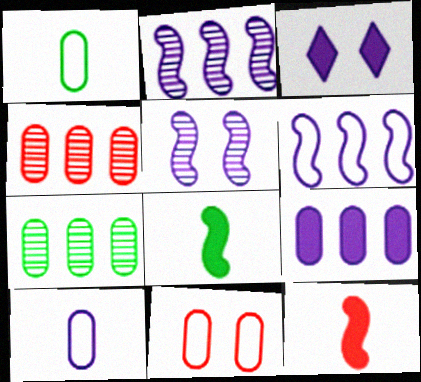[[2, 3, 10]]